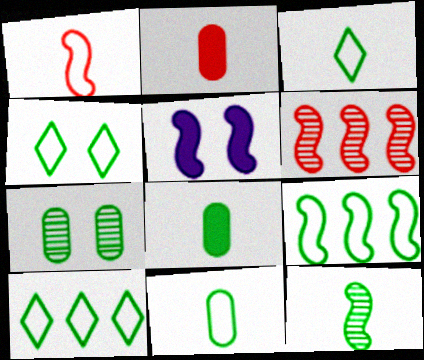[[3, 4, 10], 
[3, 8, 12], 
[4, 9, 11]]